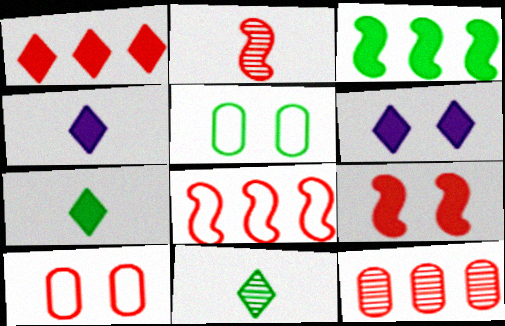[[1, 2, 10], 
[1, 6, 7], 
[1, 8, 12], 
[2, 8, 9], 
[3, 5, 11]]